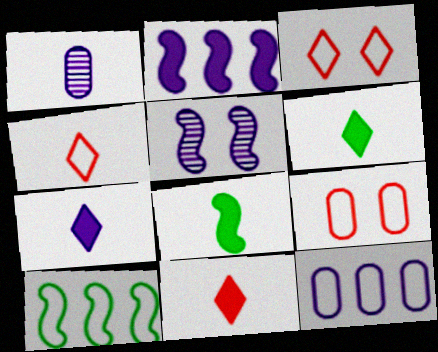[[1, 4, 8], 
[5, 7, 12], 
[6, 7, 11]]